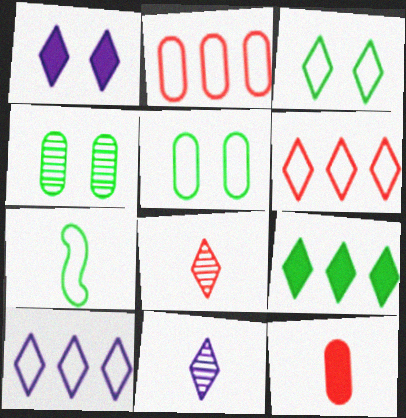[[1, 10, 11], 
[4, 7, 9], 
[7, 11, 12]]